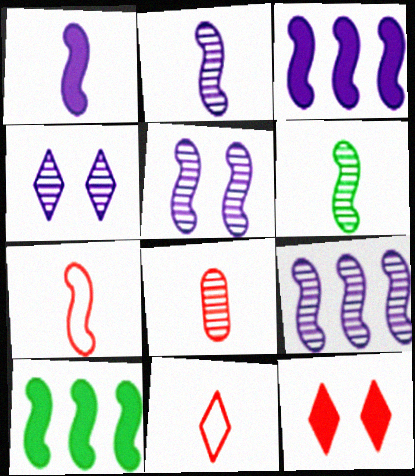[[1, 6, 7], 
[2, 5, 9], 
[5, 7, 10]]